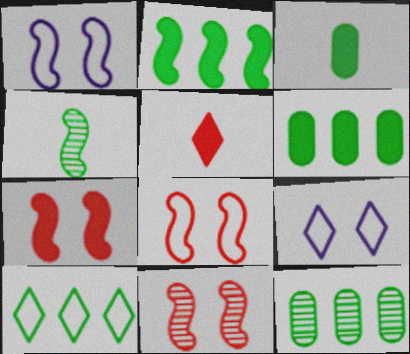[[1, 5, 12], 
[2, 10, 12], 
[7, 8, 11]]